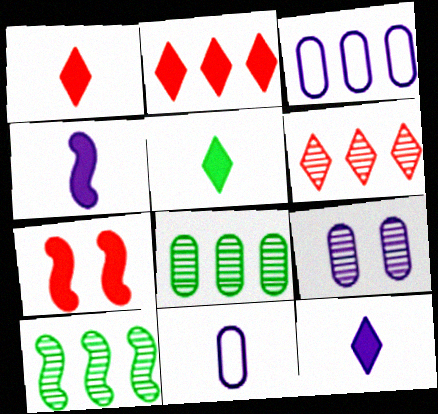[[1, 5, 12], 
[2, 3, 10]]